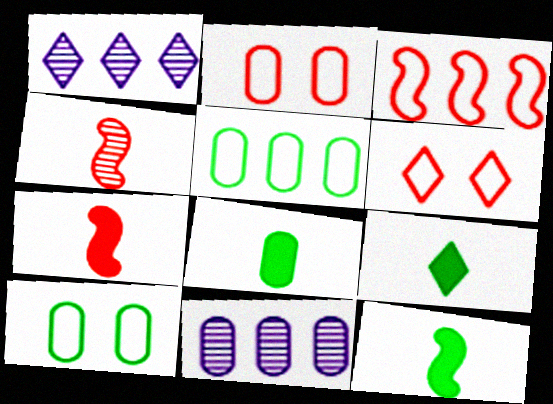[[1, 2, 12], 
[1, 6, 9], 
[1, 7, 10], 
[2, 8, 11], 
[6, 11, 12], 
[8, 9, 12]]